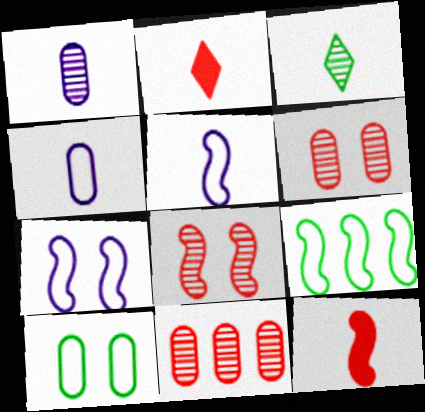[[3, 4, 12]]